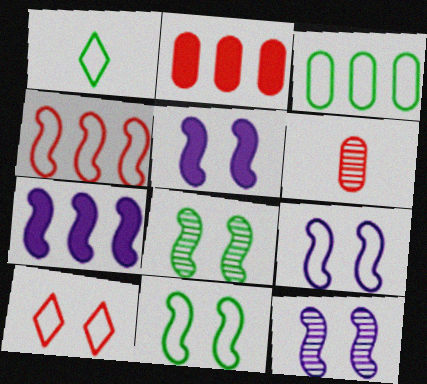[[1, 2, 12], 
[1, 3, 11], 
[5, 9, 12]]